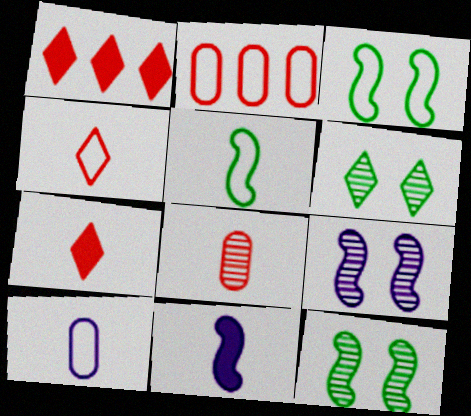[[1, 10, 12], 
[2, 6, 11], 
[4, 5, 10]]